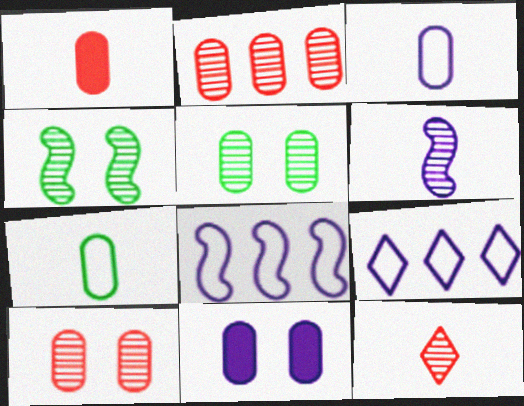[[1, 4, 9], 
[2, 7, 11], 
[6, 9, 11]]